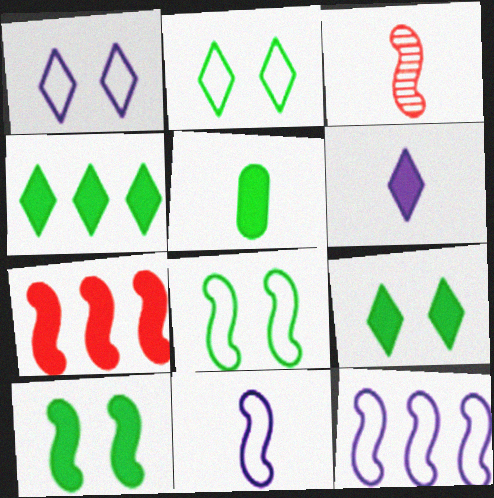[[3, 10, 12], 
[4, 5, 10]]